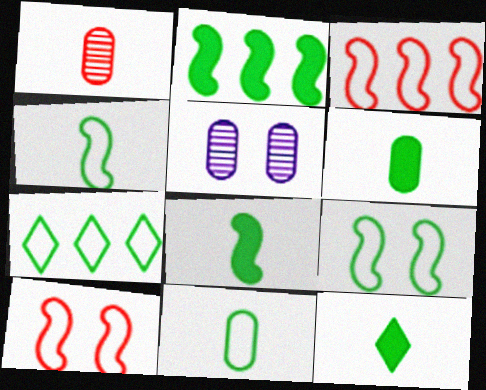[[3, 5, 12], 
[6, 8, 12], 
[7, 9, 11]]